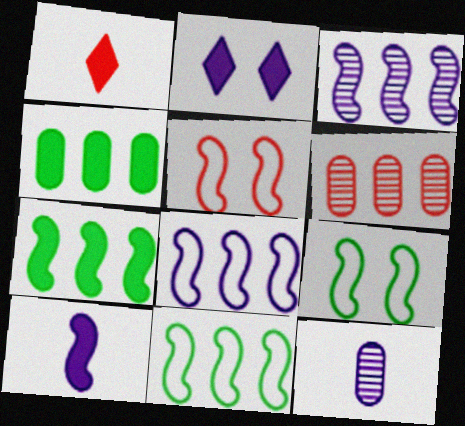[[1, 5, 6], 
[2, 8, 12]]